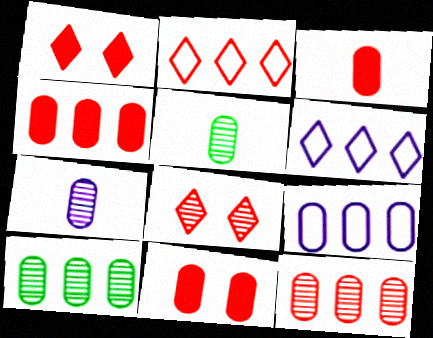[[3, 4, 11], 
[4, 9, 10], 
[5, 9, 11]]